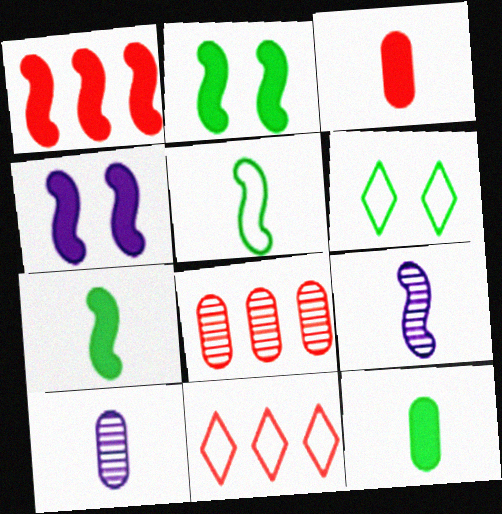[[1, 4, 7], 
[1, 6, 10], 
[1, 8, 11], 
[2, 10, 11]]